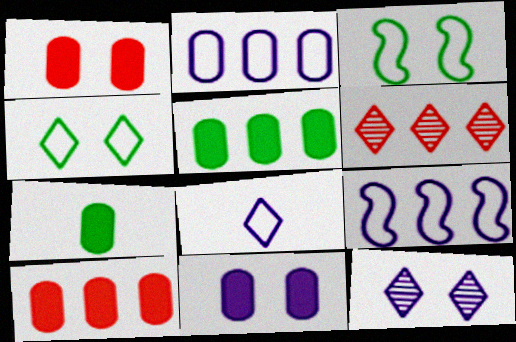[[1, 3, 12], 
[5, 6, 9], 
[7, 10, 11]]